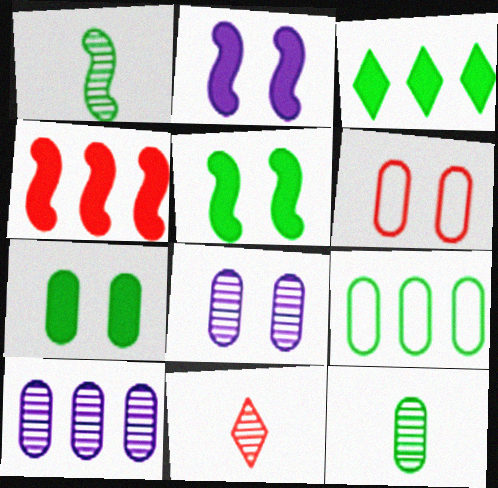[[2, 9, 11], 
[4, 6, 11], 
[6, 7, 8], 
[7, 9, 12]]